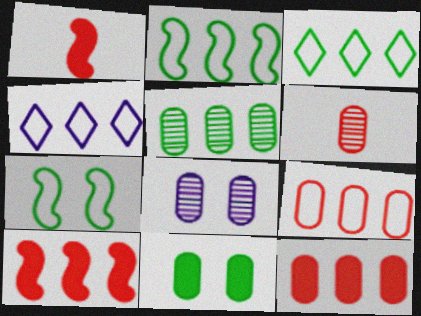[[1, 3, 8], 
[2, 4, 9], 
[4, 5, 10], 
[5, 6, 8]]